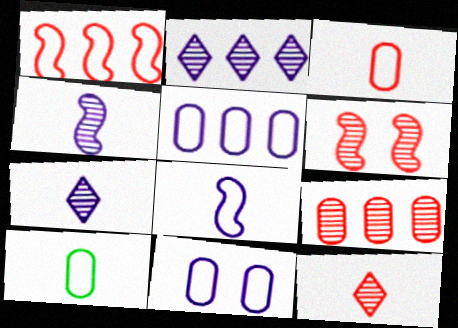[[6, 9, 12]]